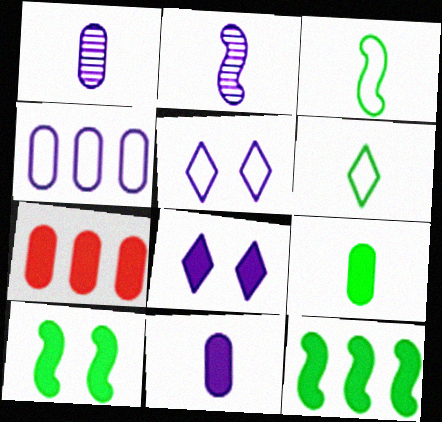[[2, 4, 8]]